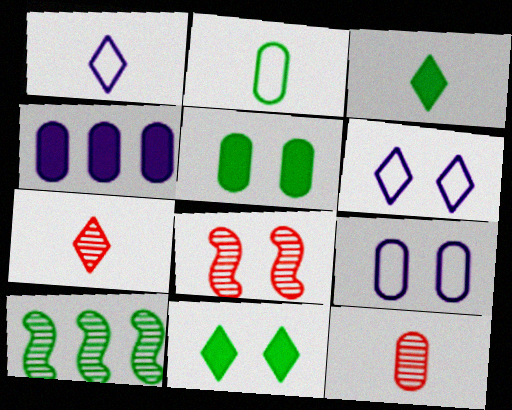[[1, 3, 7], 
[2, 10, 11], 
[5, 6, 8], 
[8, 9, 11]]